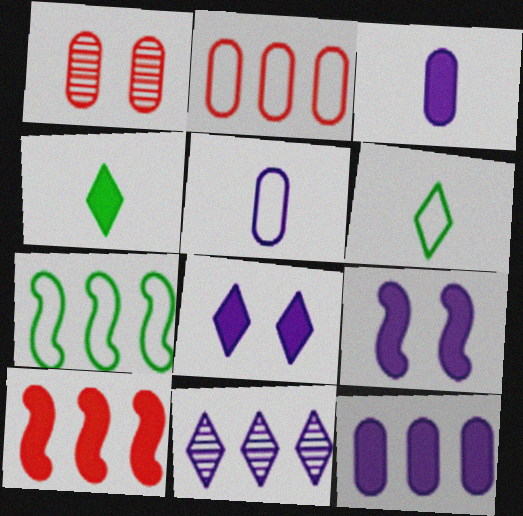[[5, 9, 11]]